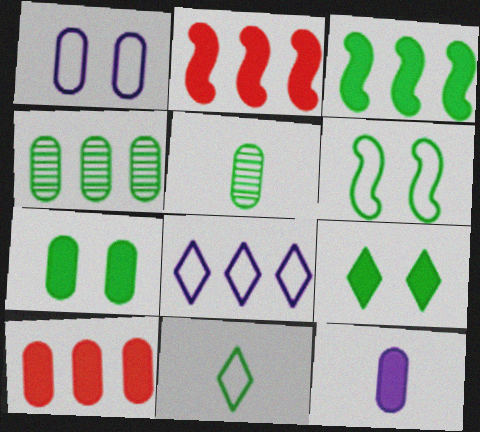[[1, 5, 10], 
[2, 4, 8], 
[2, 9, 12], 
[7, 10, 12]]